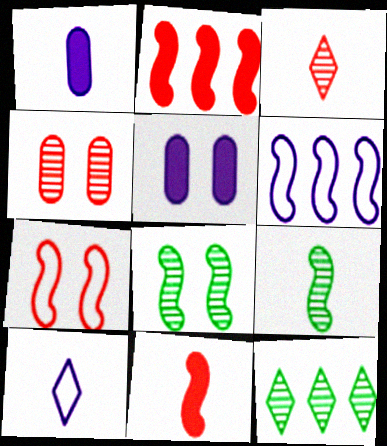[[1, 7, 12], 
[6, 8, 11]]